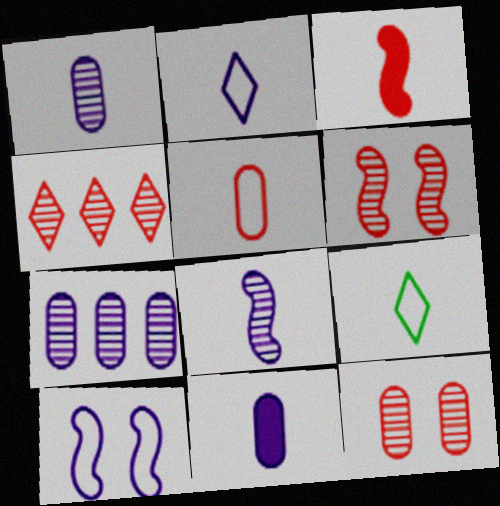[[1, 3, 9], 
[2, 8, 11]]